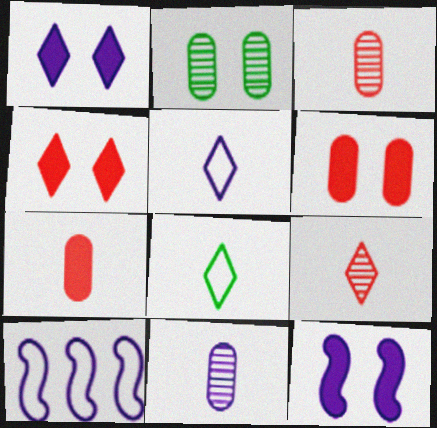[[1, 10, 11]]